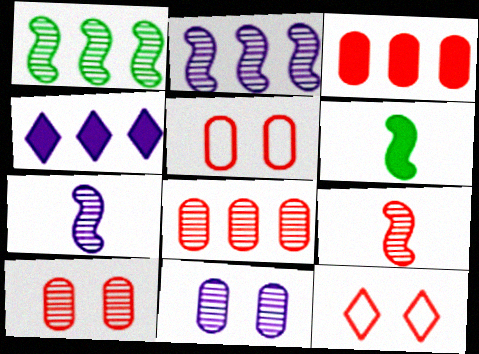[[3, 9, 12]]